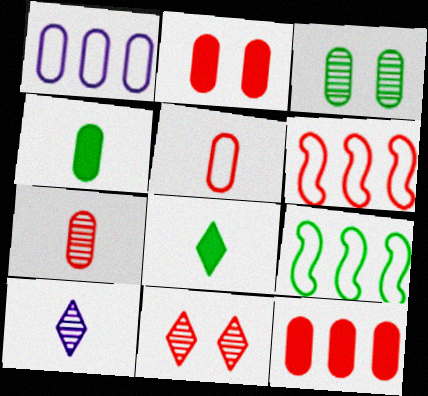[[2, 9, 10], 
[3, 8, 9]]